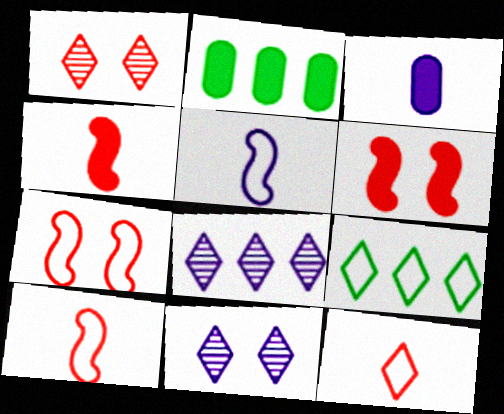[[1, 2, 5], 
[2, 10, 11]]